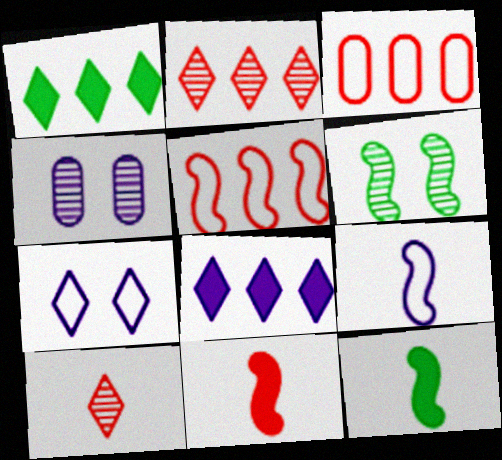[[1, 7, 10], 
[4, 8, 9]]